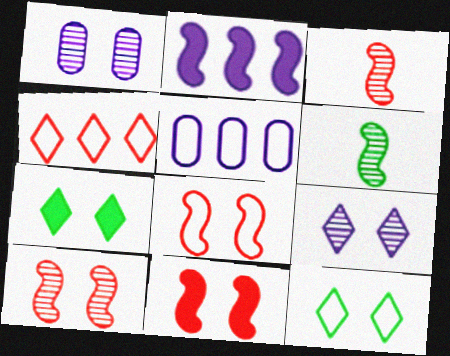[[1, 7, 8], 
[1, 11, 12], 
[2, 6, 8], 
[3, 5, 7], 
[8, 10, 11]]